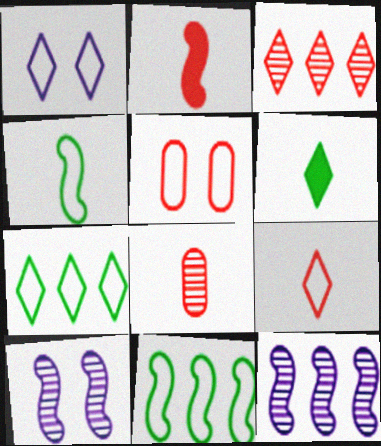[[1, 3, 6], 
[1, 7, 9], 
[2, 3, 5], 
[2, 8, 9], 
[2, 10, 11], 
[5, 6, 12]]